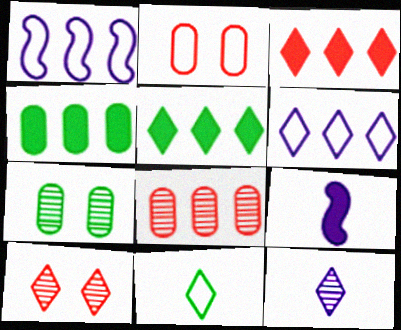[[1, 2, 11], 
[1, 5, 8]]